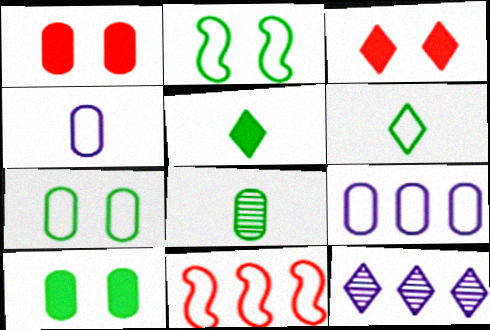[[1, 8, 9], 
[3, 6, 12]]